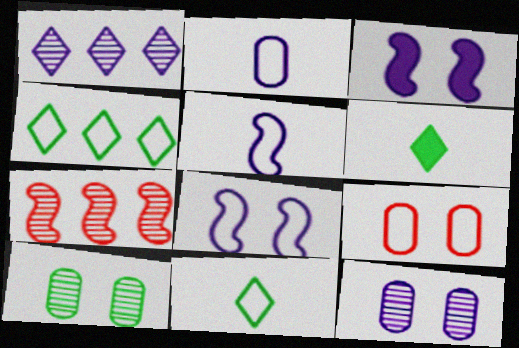[[1, 2, 3], 
[4, 5, 9]]